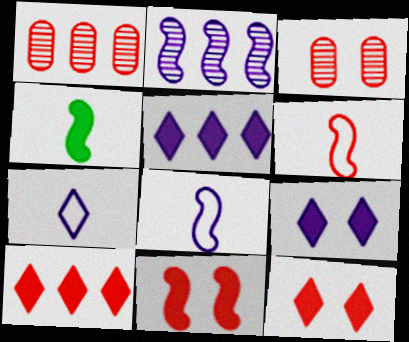[[1, 6, 12], 
[3, 6, 10]]